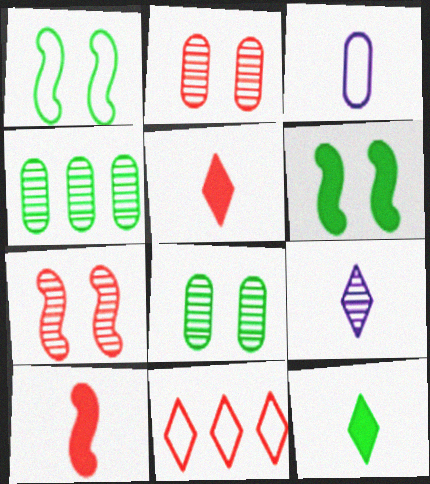[[1, 3, 11], 
[1, 4, 12], 
[2, 10, 11], 
[4, 7, 9]]